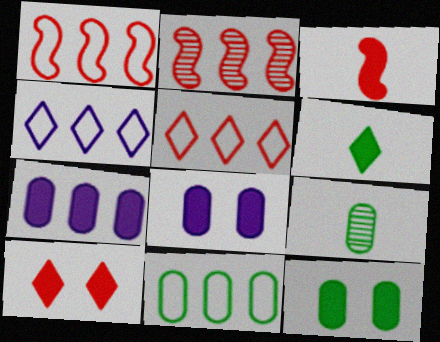[[1, 4, 11], 
[9, 11, 12]]